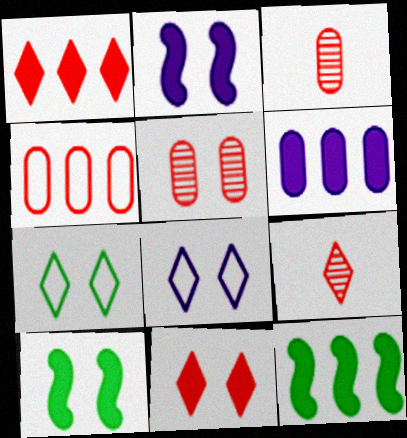[[1, 6, 12], 
[2, 5, 7], 
[3, 8, 12], 
[5, 8, 10]]